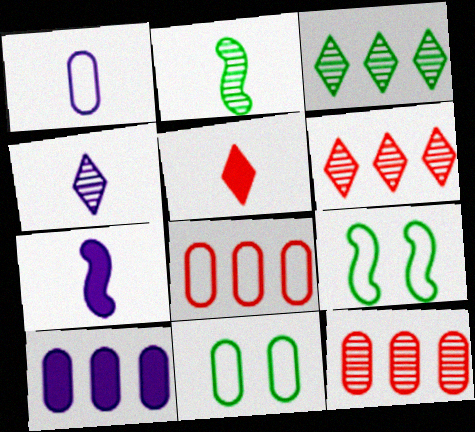[[1, 2, 5], 
[1, 4, 7], 
[1, 8, 11], 
[6, 7, 11]]